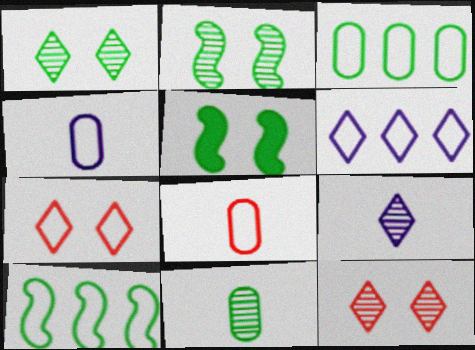[[4, 7, 10]]